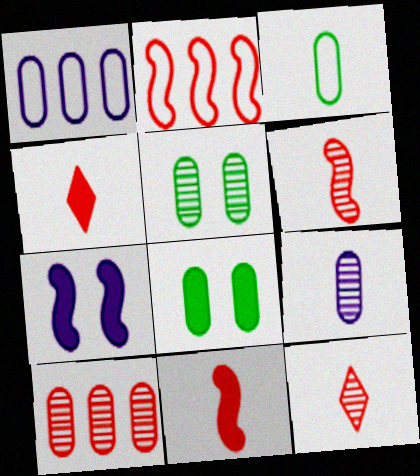[[5, 9, 10]]